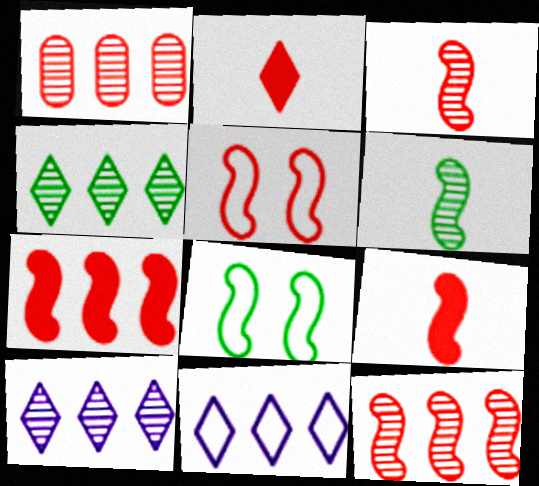[[1, 2, 5], 
[3, 5, 7], 
[5, 9, 12]]